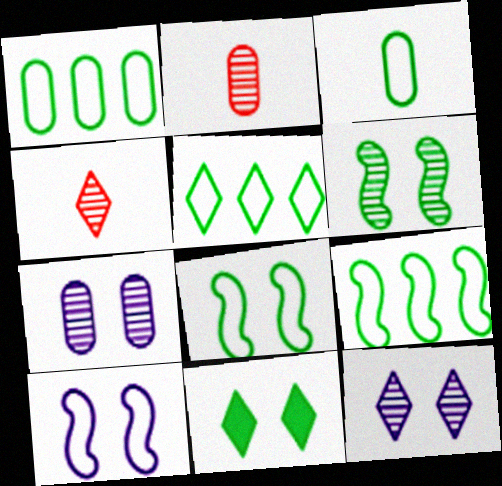[[1, 5, 9], 
[3, 5, 8]]